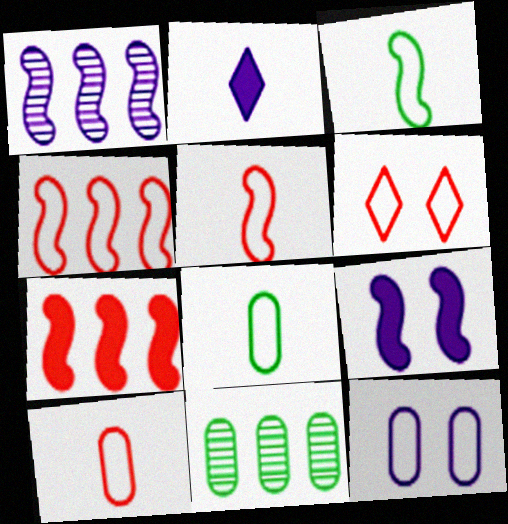[[1, 2, 12], 
[4, 6, 10]]